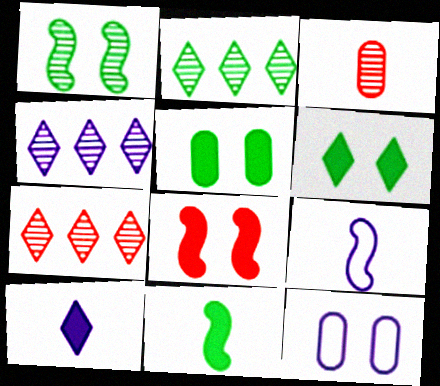[[1, 3, 4], 
[2, 4, 7], 
[5, 7, 9], 
[7, 11, 12]]